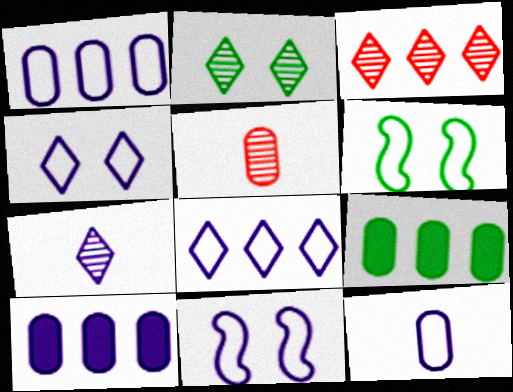[[2, 3, 7], 
[7, 10, 11], 
[8, 11, 12]]